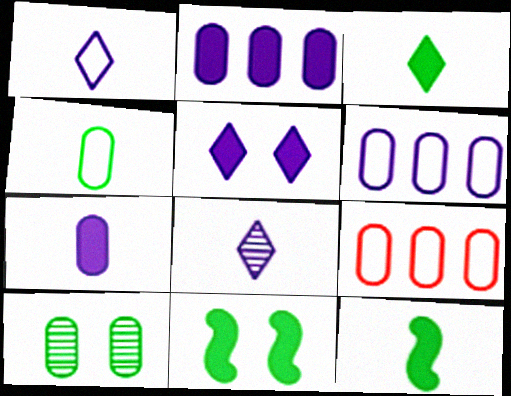[[7, 9, 10], 
[8, 9, 11]]